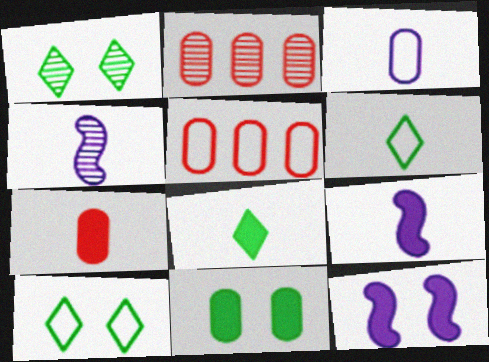[[1, 2, 4], 
[1, 5, 9], 
[2, 3, 11], 
[2, 6, 12], 
[2, 9, 10], 
[4, 6, 7], 
[7, 8, 9]]